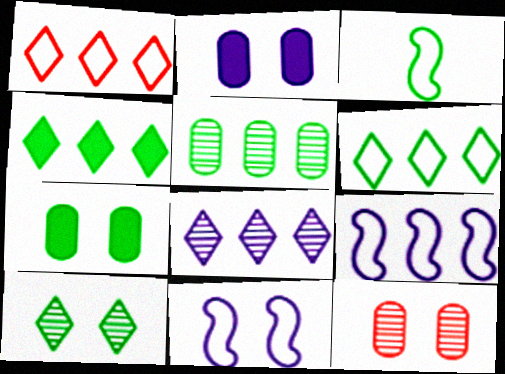[[1, 4, 8]]